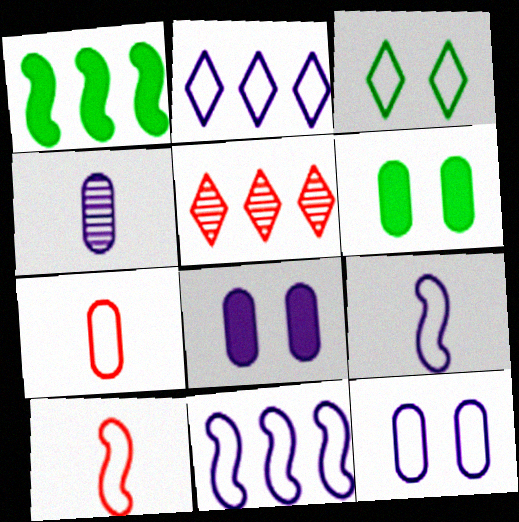[[2, 9, 12], 
[3, 7, 11], 
[5, 6, 9]]